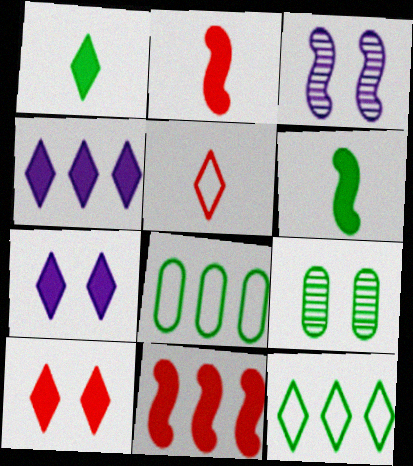[[1, 4, 10], 
[6, 9, 12]]